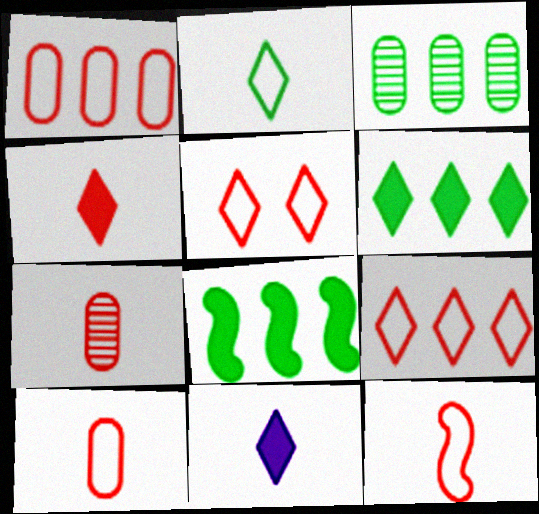[[1, 5, 12], 
[4, 7, 12]]